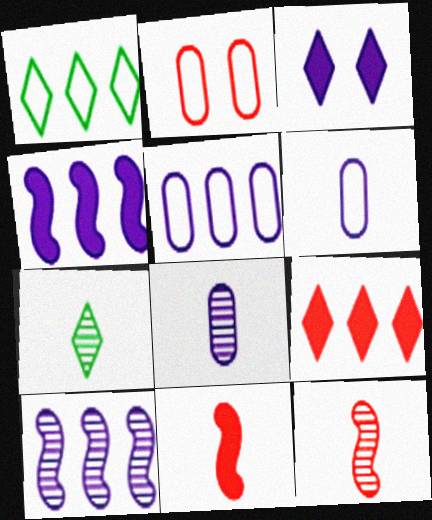[[2, 4, 7], 
[2, 9, 12], 
[3, 6, 10], 
[6, 7, 11], 
[7, 8, 12]]